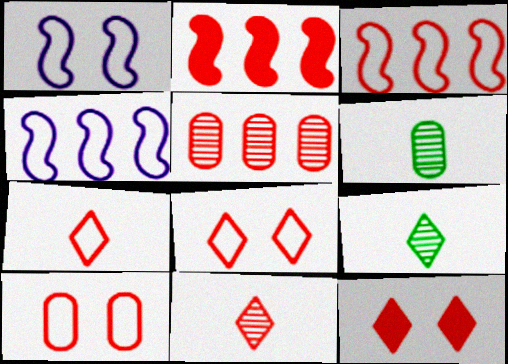[[2, 10, 11], 
[3, 7, 10], 
[4, 6, 12]]